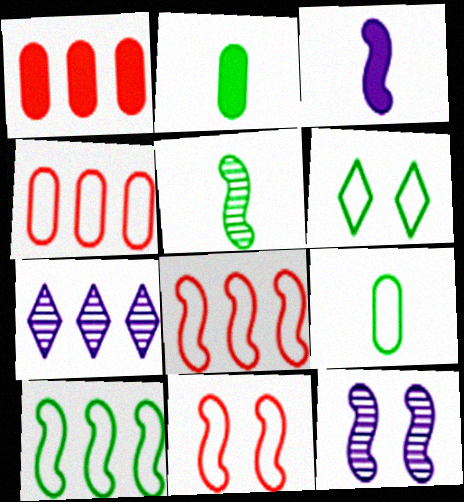[[1, 7, 10], 
[2, 7, 11], 
[6, 9, 10]]